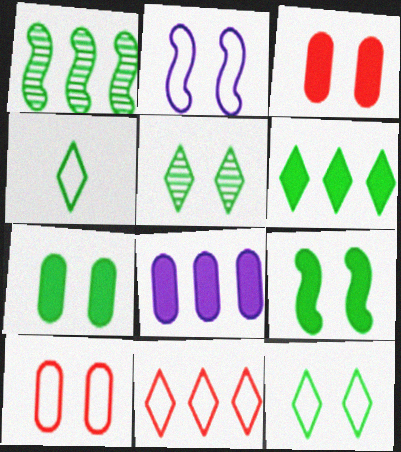[[1, 4, 7], 
[1, 8, 11], 
[2, 3, 5], 
[2, 10, 12], 
[4, 5, 6]]